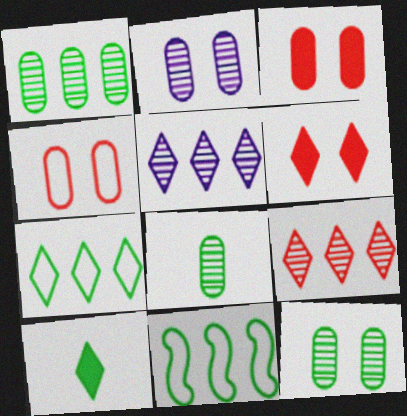[[1, 8, 12], 
[10, 11, 12]]